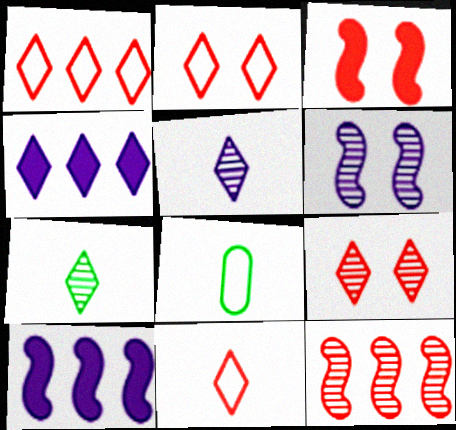[[1, 2, 11], 
[2, 4, 7], 
[8, 9, 10]]